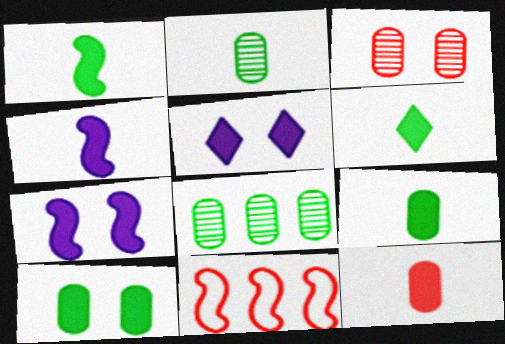[[1, 6, 9], 
[2, 5, 11], 
[4, 6, 12]]